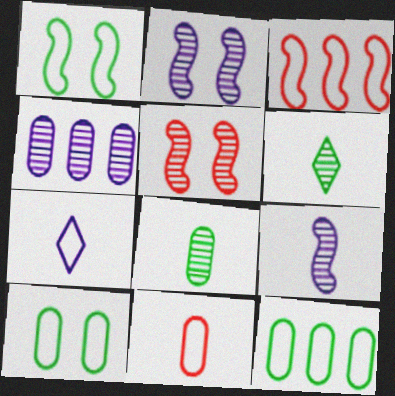[[3, 7, 10], 
[4, 5, 6]]